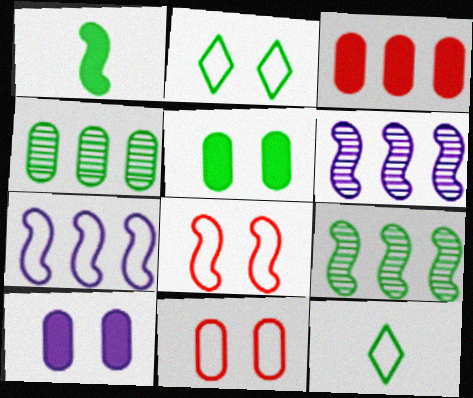[[1, 2, 4], 
[1, 6, 8], 
[5, 9, 12], 
[7, 11, 12]]